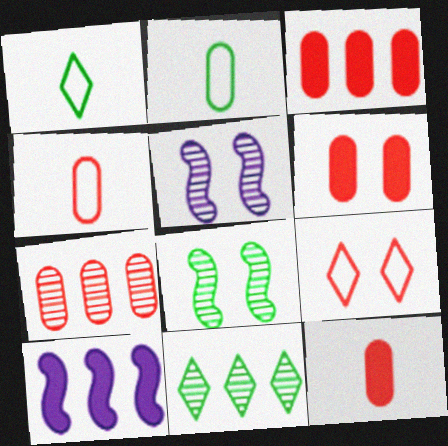[[1, 3, 5], 
[3, 6, 12], 
[4, 6, 7]]